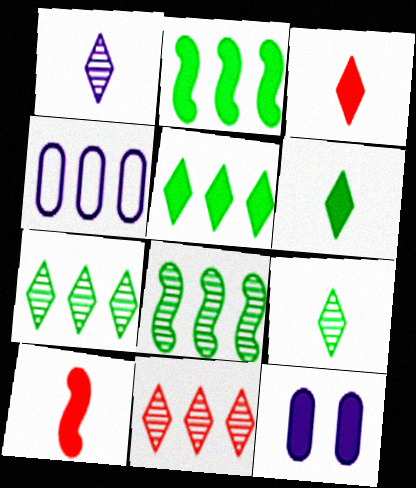[[2, 3, 12], 
[2, 4, 11], 
[5, 10, 12]]